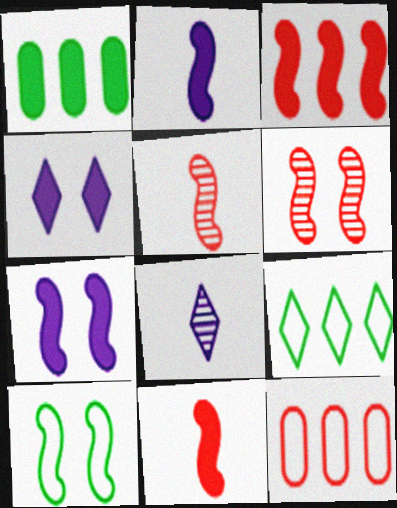[[1, 4, 11], 
[6, 7, 10]]